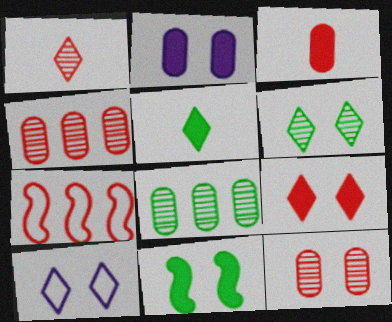[[2, 9, 11], 
[6, 9, 10], 
[10, 11, 12]]